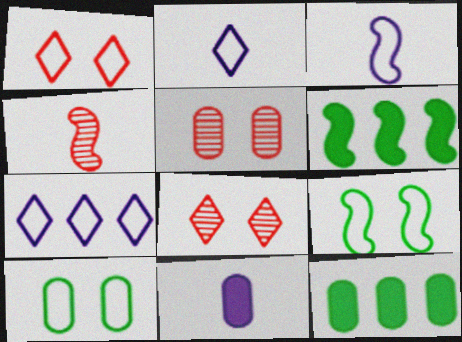[[2, 5, 6], 
[3, 8, 12]]